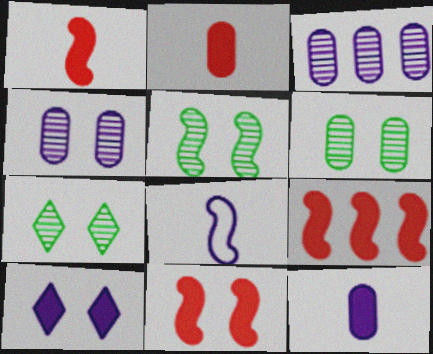[[1, 9, 11], 
[3, 8, 10], 
[5, 6, 7], 
[5, 8, 9]]